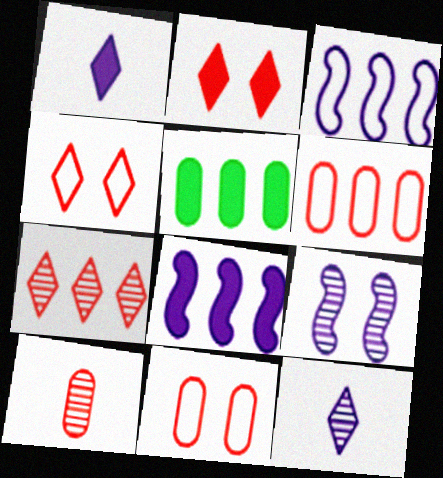[[3, 5, 7]]